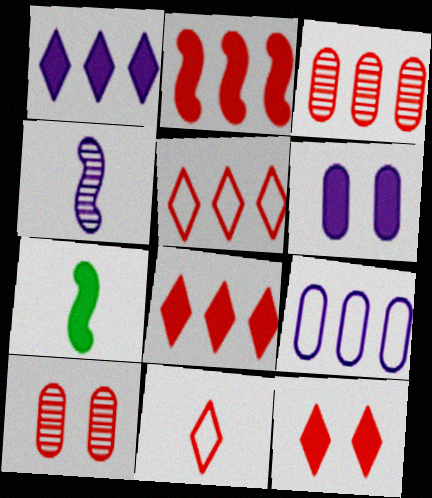[[2, 3, 5], 
[2, 10, 11], 
[6, 7, 8]]